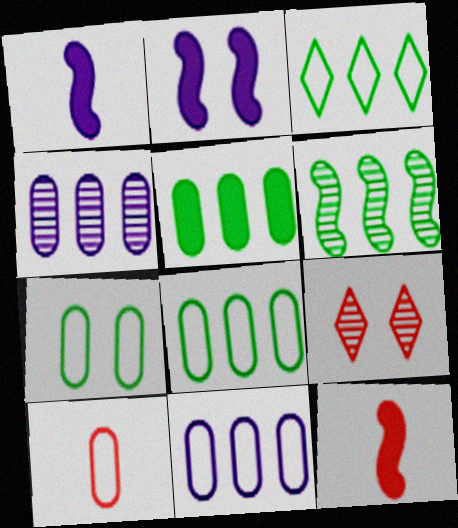[[1, 8, 9], 
[2, 7, 9], 
[3, 5, 6], 
[7, 10, 11]]